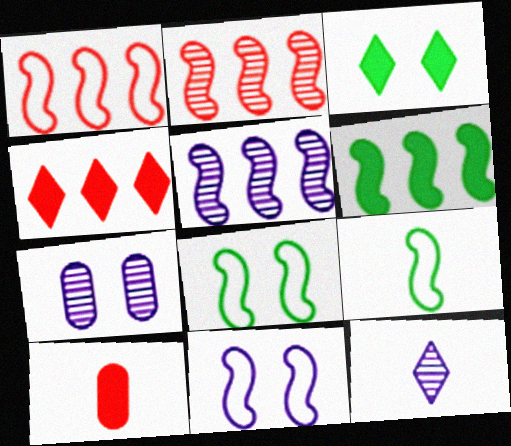[[1, 5, 6], 
[1, 9, 11], 
[4, 7, 9], 
[5, 7, 12], 
[9, 10, 12]]